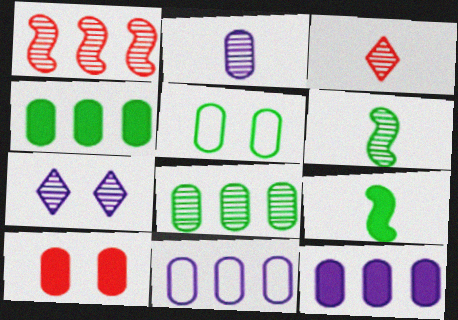[[2, 3, 6]]